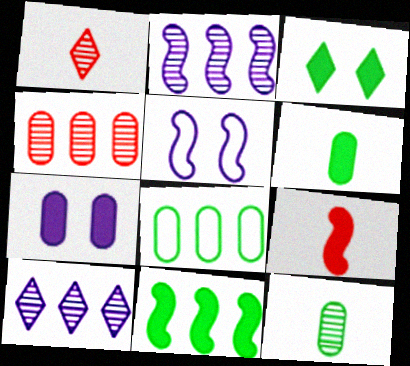[[3, 6, 11]]